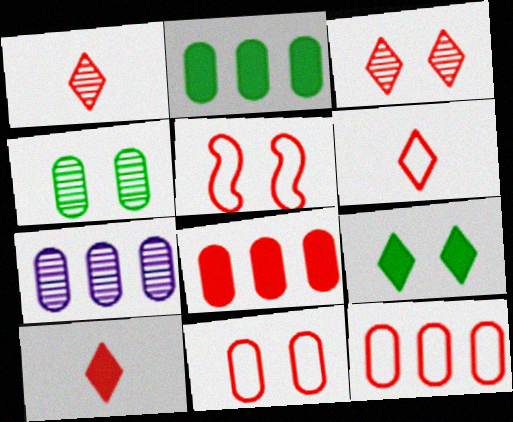[[1, 5, 8], 
[1, 6, 10], 
[2, 7, 12], 
[5, 6, 12]]